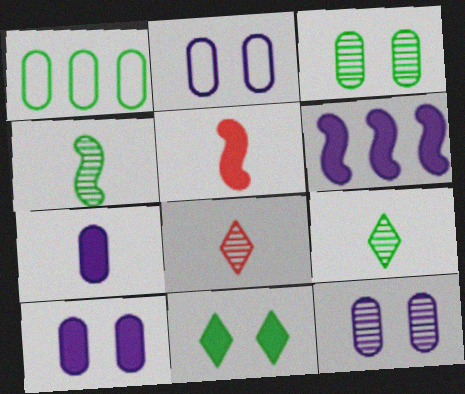[[1, 4, 11], 
[2, 10, 12]]